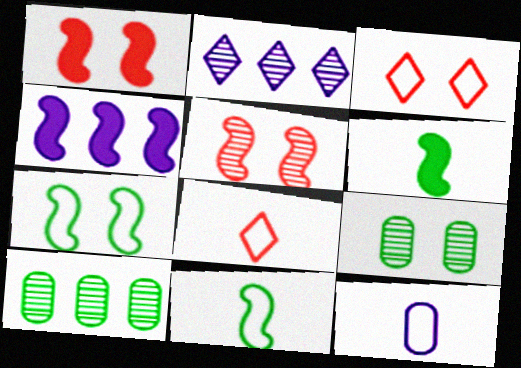[[1, 4, 6], 
[4, 5, 11], 
[4, 8, 9], 
[8, 11, 12]]